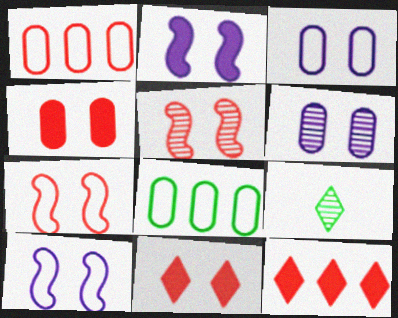[[1, 2, 9]]